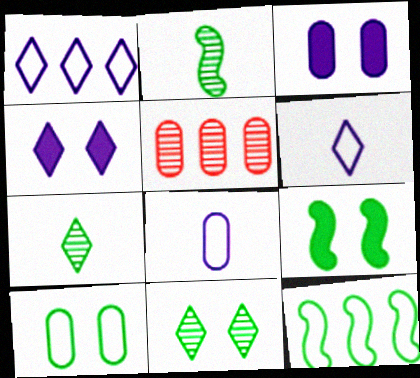[[2, 9, 12], 
[5, 6, 9], 
[9, 10, 11]]